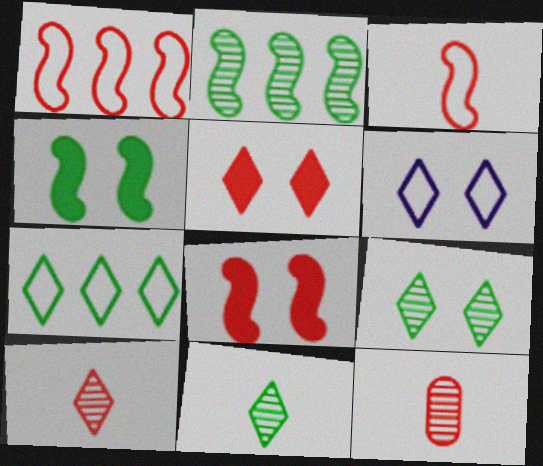[[1, 5, 12], 
[5, 6, 9]]